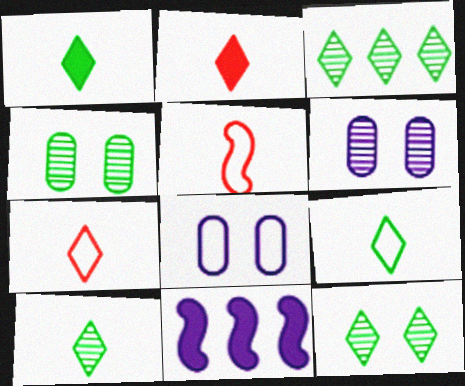[[1, 9, 10], 
[3, 10, 12], 
[4, 7, 11]]